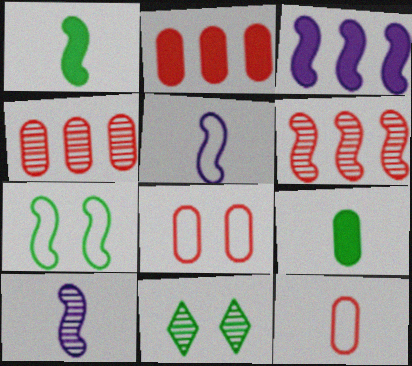[[2, 5, 11], 
[3, 11, 12], 
[4, 10, 11]]